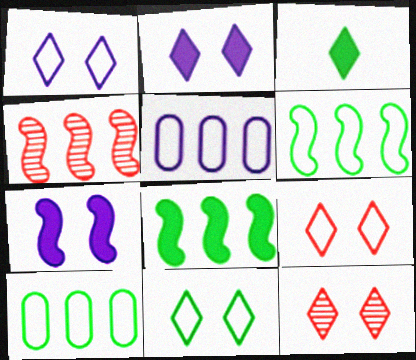[[1, 9, 11], 
[2, 11, 12]]